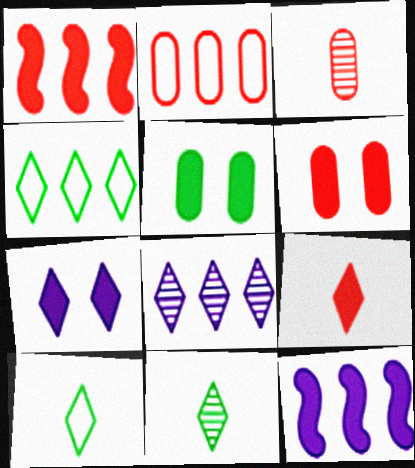[[1, 6, 9], 
[2, 3, 6], 
[5, 9, 12]]